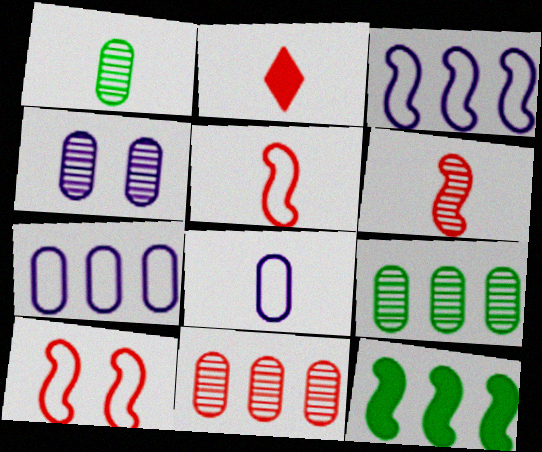[[1, 4, 11], 
[2, 10, 11]]